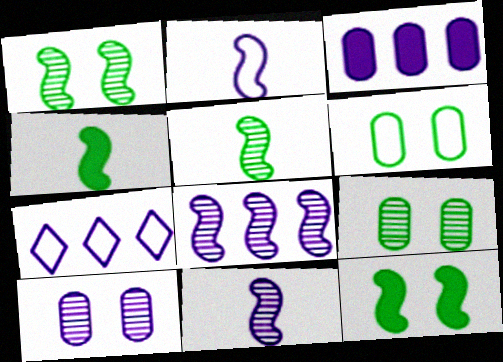[[3, 7, 8]]